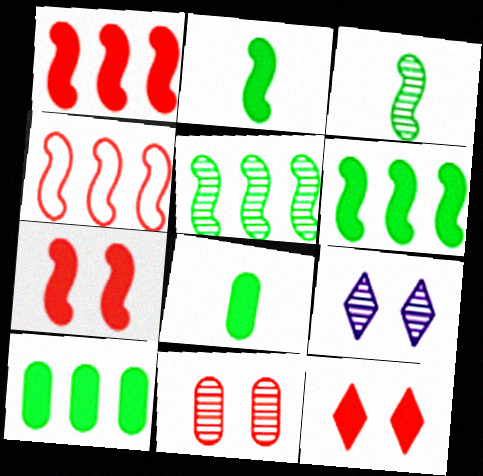[[4, 8, 9]]